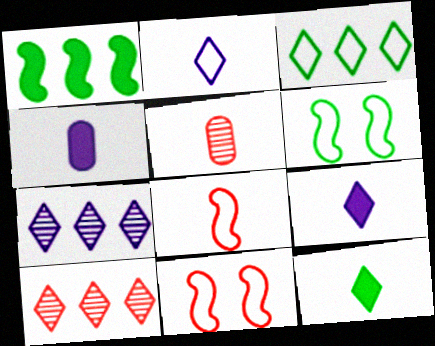[[4, 6, 10]]